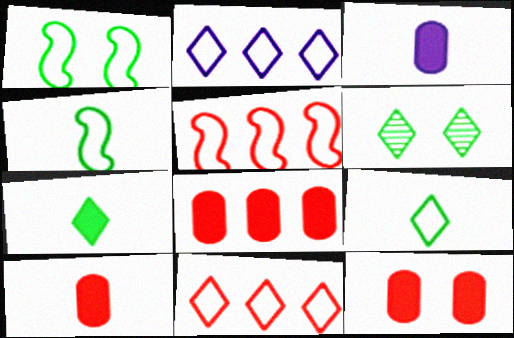[[3, 5, 6], 
[8, 10, 12]]